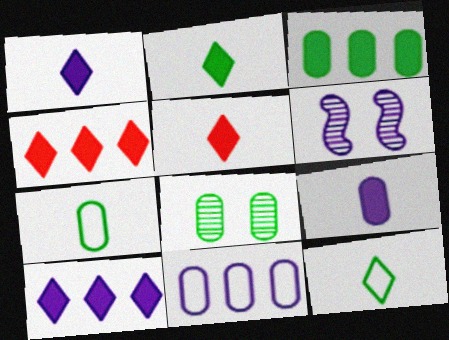[[1, 2, 5], 
[1, 6, 11], 
[3, 7, 8], 
[4, 6, 7]]